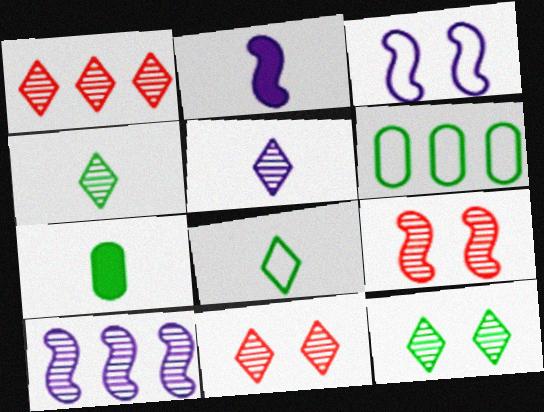[[1, 3, 7], 
[1, 5, 12], 
[2, 3, 10], 
[2, 6, 11]]